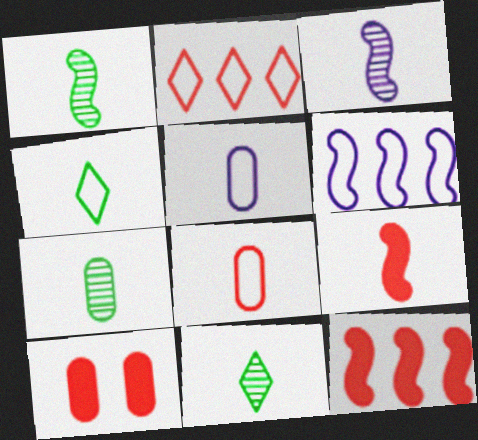[[1, 7, 11], 
[5, 9, 11], 
[6, 10, 11]]